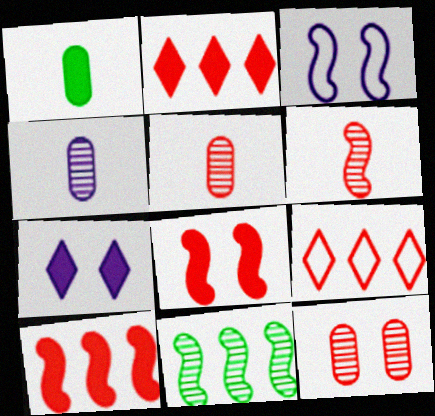[[1, 7, 10], 
[5, 8, 9]]